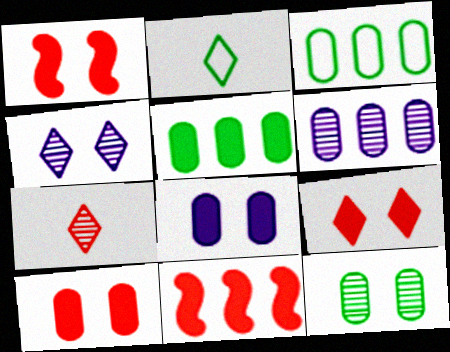[[1, 2, 6], 
[1, 9, 10]]